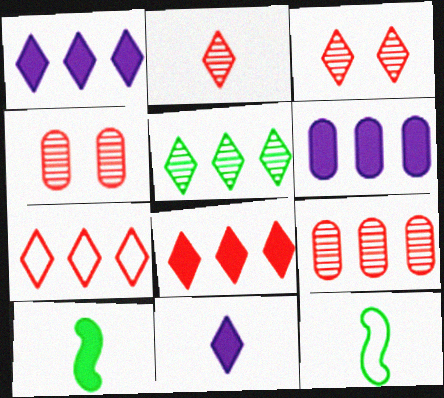[[1, 4, 12], 
[1, 5, 7], 
[3, 6, 12]]